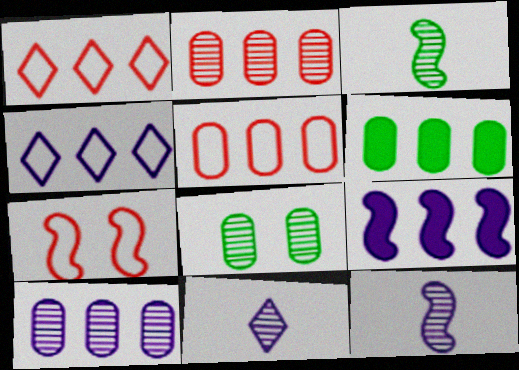[[3, 7, 9], 
[4, 9, 10], 
[5, 6, 10], 
[6, 7, 11]]